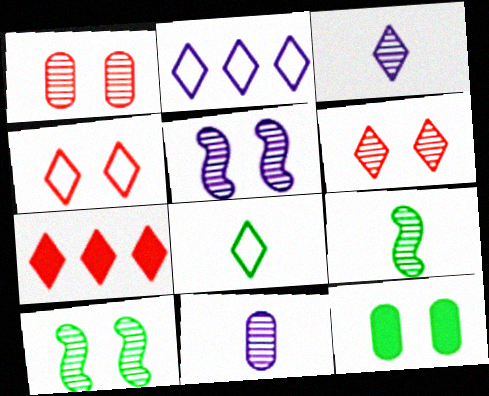[[2, 4, 8], 
[4, 5, 12]]